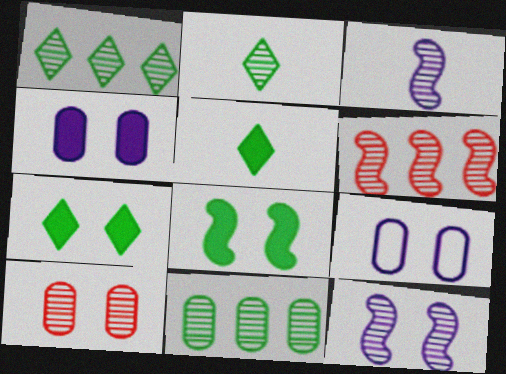[[1, 3, 10], 
[5, 6, 9]]